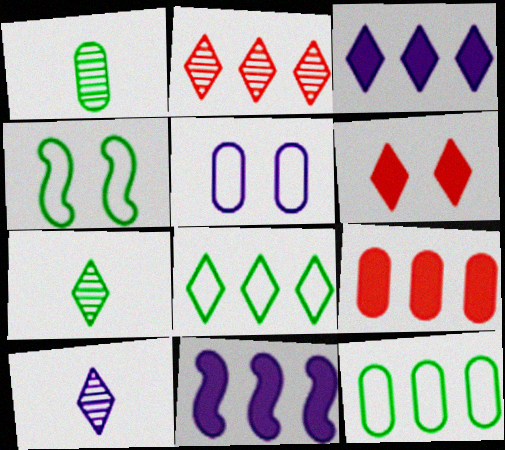[[1, 5, 9], 
[2, 3, 8], 
[2, 11, 12], 
[4, 9, 10], 
[5, 10, 11], 
[6, 8, 10]]